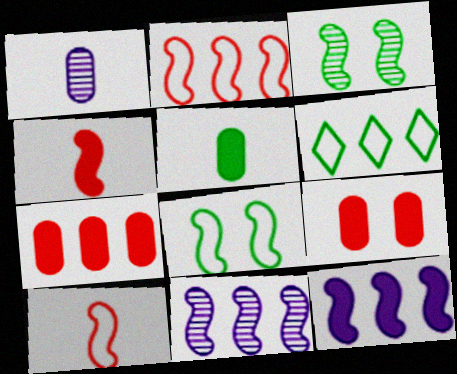[[3, 5, 6], 
[3, 10, 12], 
[4, 8, 11], 
[6, 7, 11]]